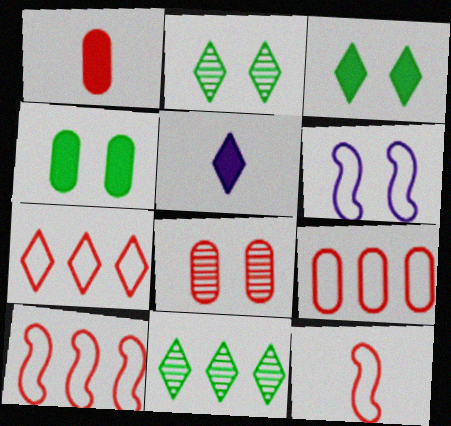[[1, 6, 11], 
[1, 8, 9], 
[2, 5, 7], 
[3, 6, 8], 
[7, 9, 10]]